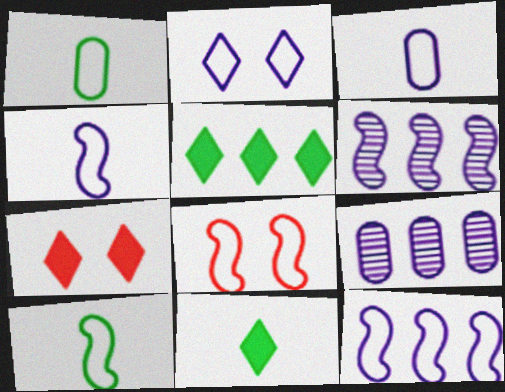[[1, 6, 7], 
[2, 3, 12], 
[7, 9, 10], 
[8, 9, 11], 
[8, 10, 12]]